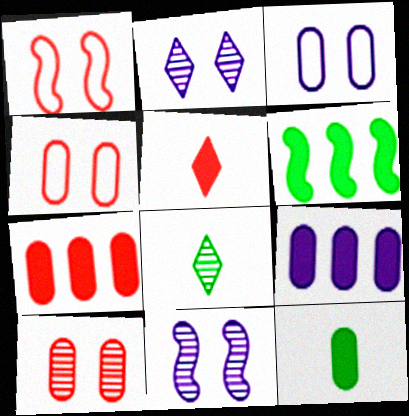[[1, 8, 9]]